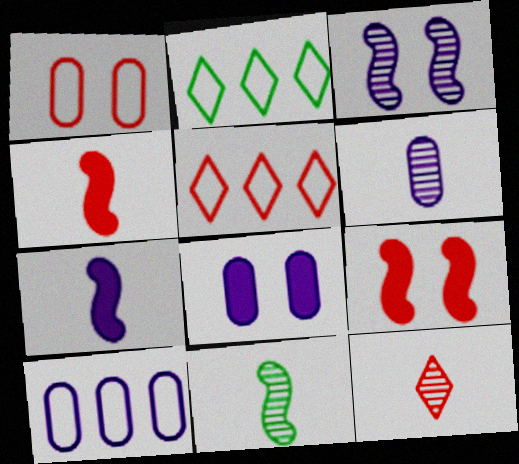[[2, 6, 9], 
[5, 8, 11], 
[6, 8, 10], 
[6, 11, 12]]